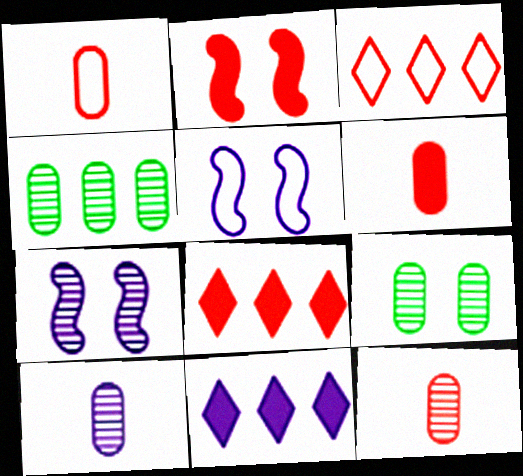[[1, 6, 12], 
[2, 3, 12], 
[2, 6, 8], 
[5, 10, 11]]